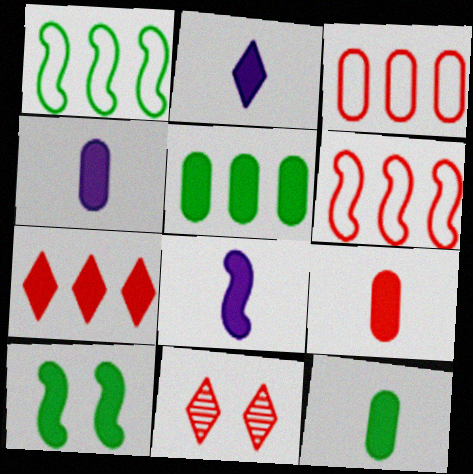[[1, 4, 11], 
[2, 4, 8], 
[4, 7, 10], 
[4, 9, 12], 
[6, 9, 11]]